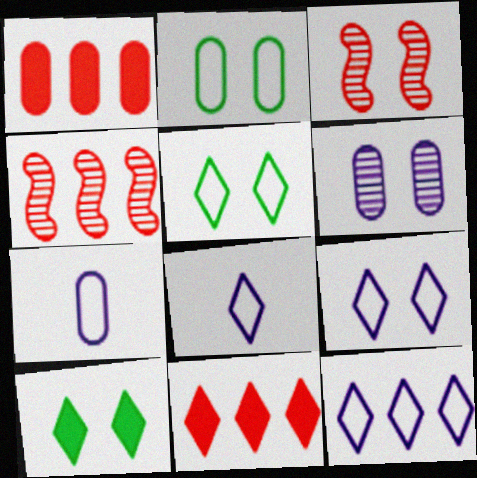[[4, 7, 10], 
[8, 9, 12]]